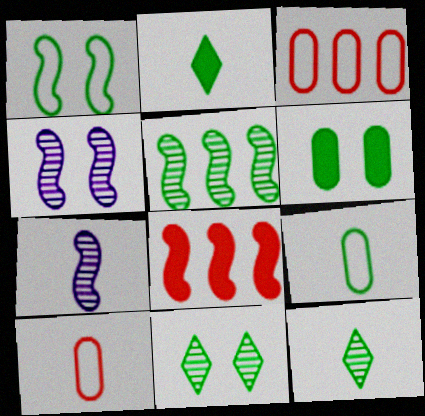[[1, 6, 11], 
[1, 7, 8], 
[2, 3, 4], 
[2, 7, 10]]